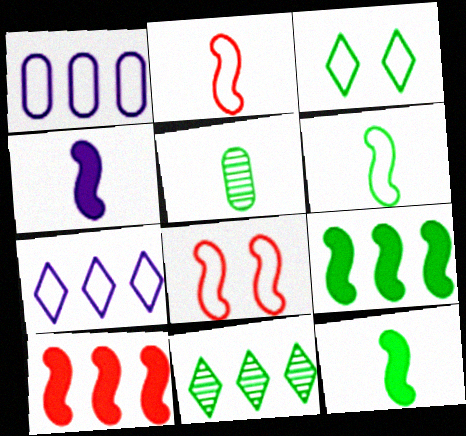[[1, 2, 3], 
[1, 10, 11], 
[3, 5, 9]]